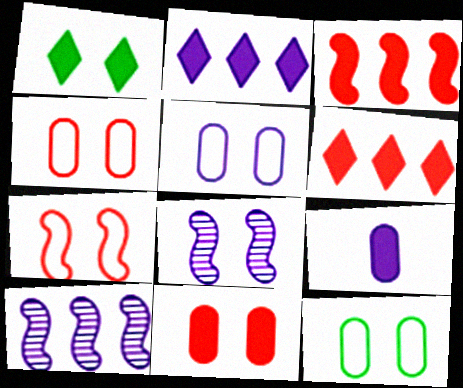[[1, 3, 9], 
[1, 4, 8], 
[4, 5, 12]]